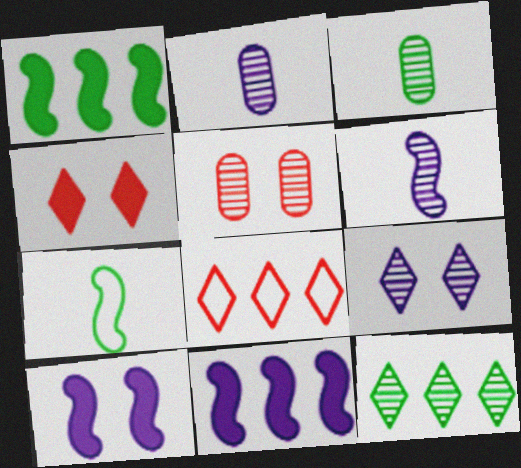[[3, 8, 10], 
[5, 6, 12]]